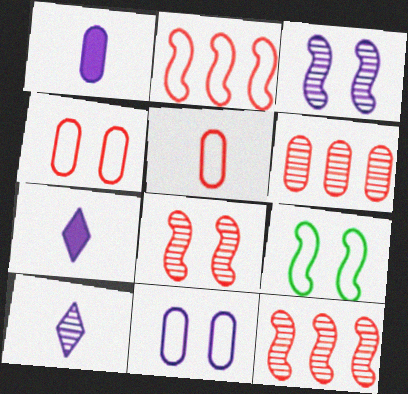[[6, 7, 9]]